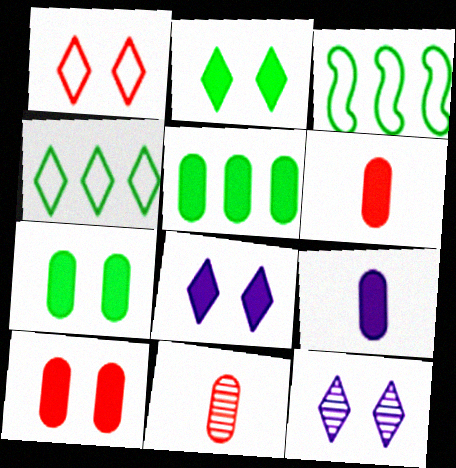[[1, 2, 12], 
[3, 6, 12], 
[3, 8, 11], 
[5, 9, 10]]